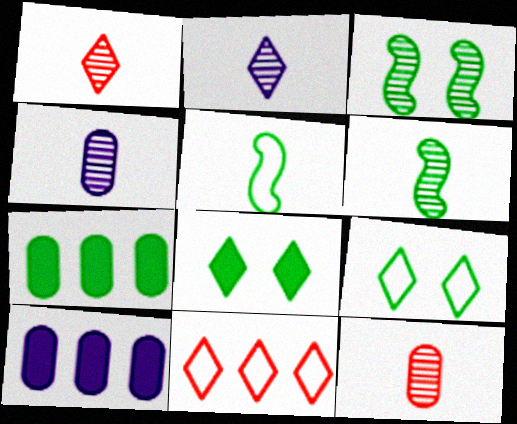[[1, 4, 6], 
[2, 6, 12], 
[2, 8, 11], 
[6, 7, 9]]